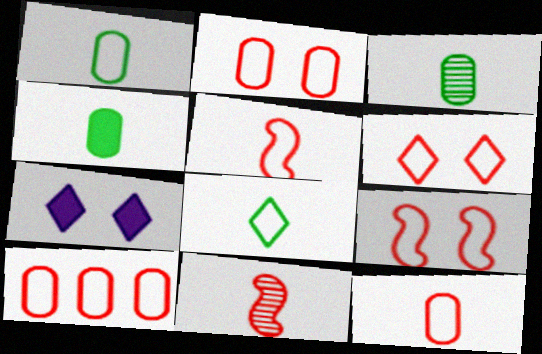[[1, 3, 4], 
[2, 6, 9], 
[2, 10, 12], 
[5, 6, 10]]